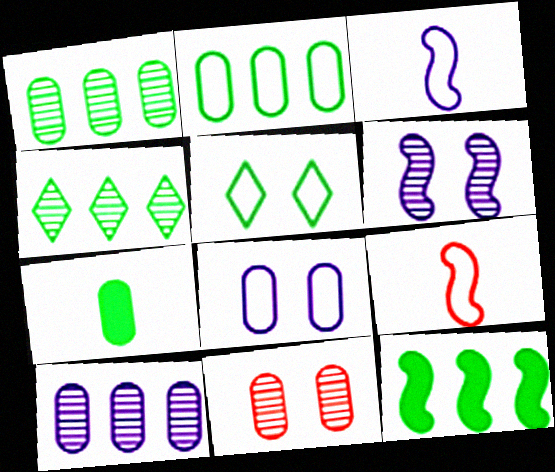[[2, 4, 12], 
[6, 9, 12]]